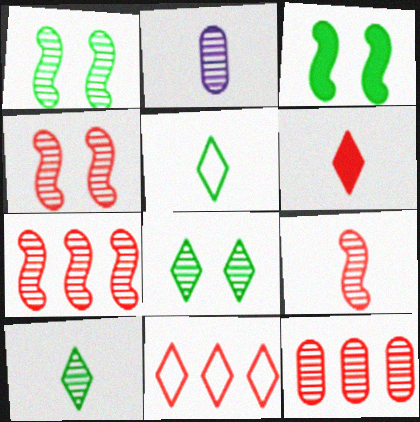[[2, 3, 11], 
[2, 7, 8], 
[2, 9, 10], 
[4, 7, 9]]